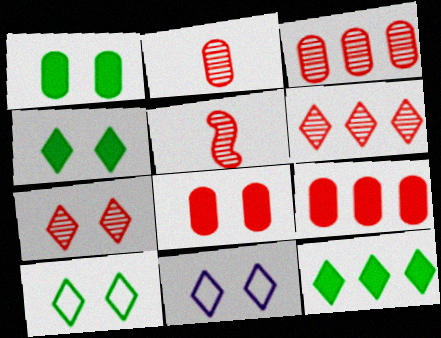[[3, 5, 7], 
[4, 7, 11]]